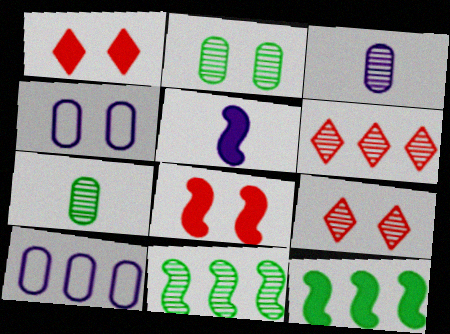[[3, 9, 11], 
[5, 8, 12], 
[6, 10, 12]]